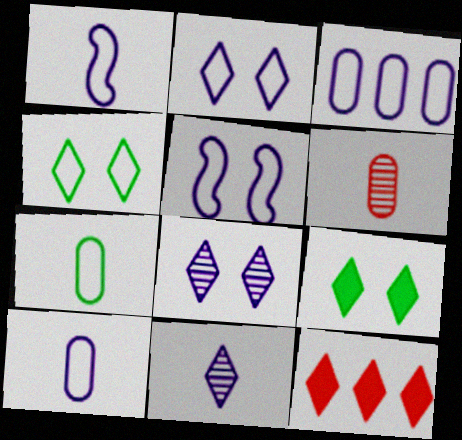[[1, 2, 3], 
[4, 11, 12]]